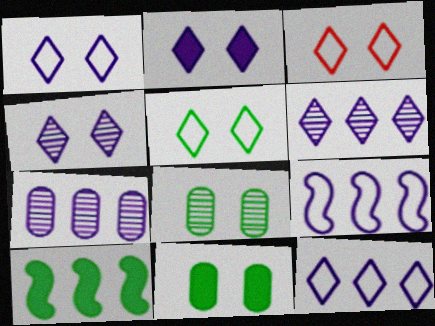[[1, 2, 4], 
[1, 3, 5]]